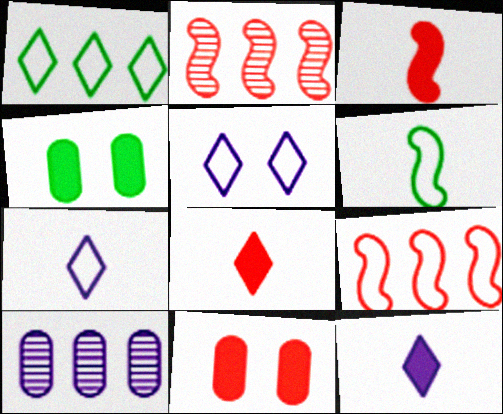[[2, 4, 7]]